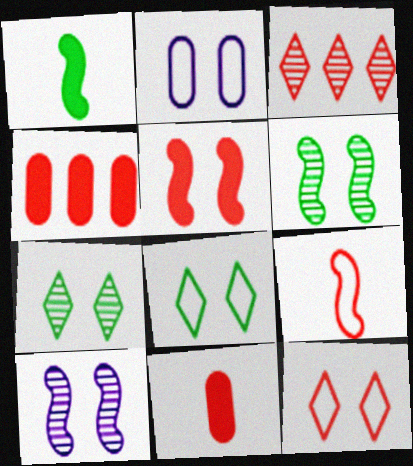[[1, 2, 3], 
[2, 5, 7]]